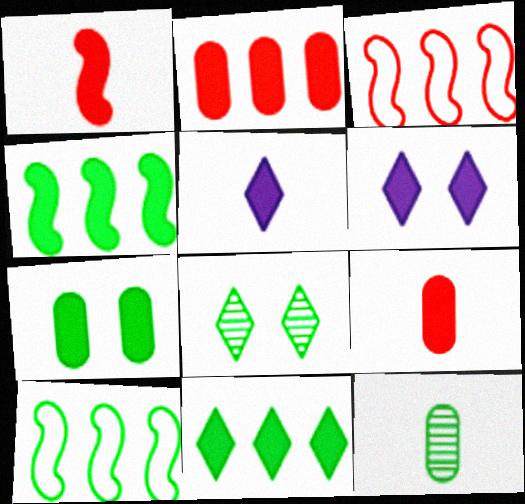[[3, 6, 12], 
[4, 6, 9]]